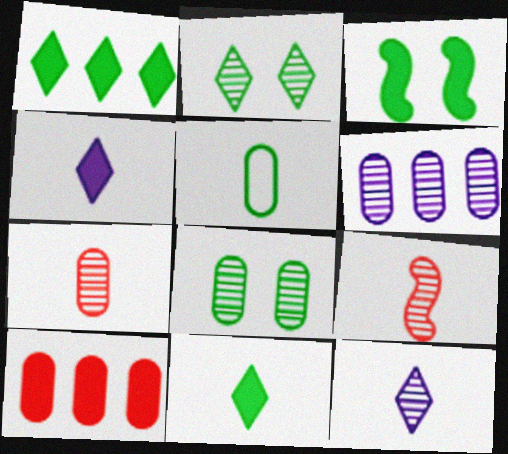[[2, 6, 9], 
[3, 4, 10], 
[4, 5, 9], 
[6, 7, 8]]